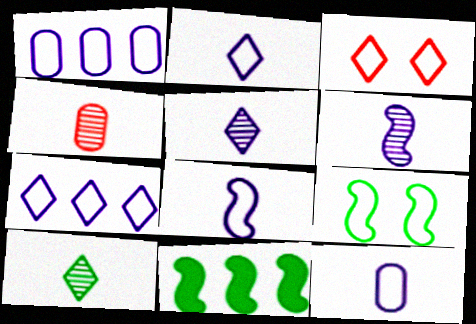[[2, 8, 12], 
[4, 6, 10]]